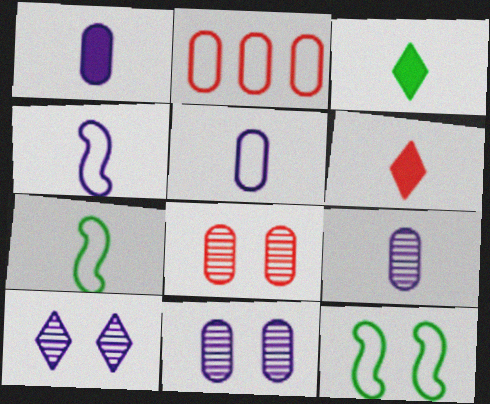[[1, 5, 9], 
[6, 7, 9]]